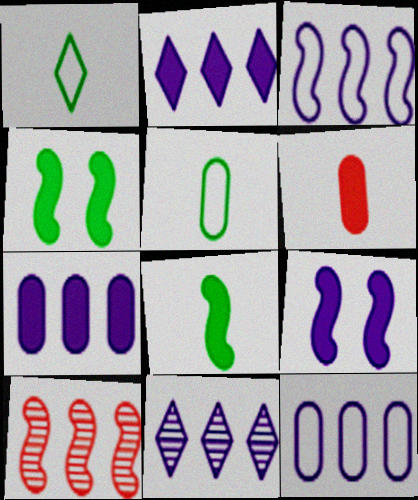[[2, 4, 6], 
[3, 7, 11]]